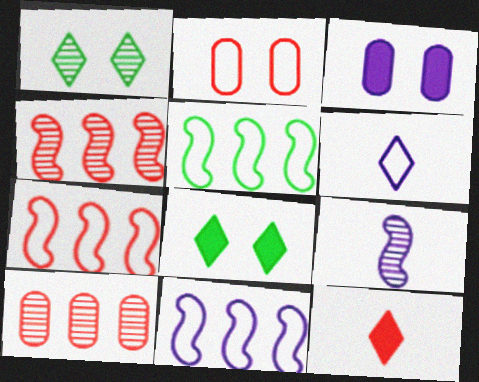[[1, 9, 10], 
[2, 4, 12], 
[2, 5, 6], 
[5, 7, 11]]